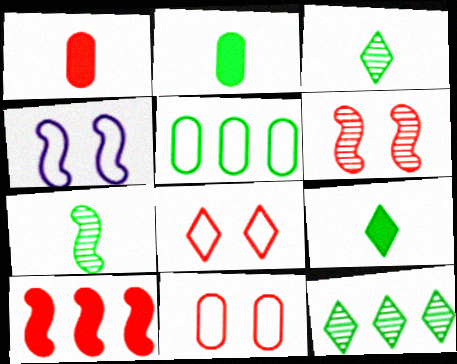[[1, 4, 12], 
[4, 7, 10]]